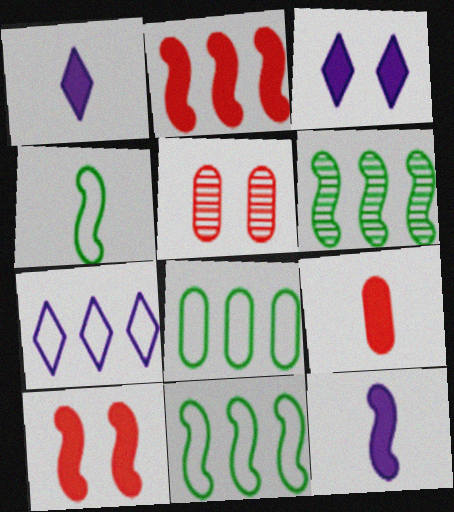[[1, 5, 11]]